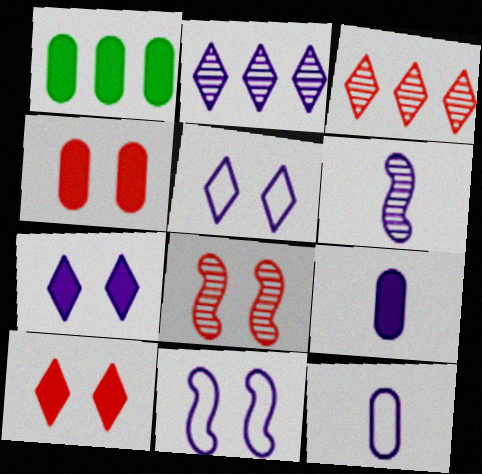[[1, 4, 9], 
[2, 9, 11]]